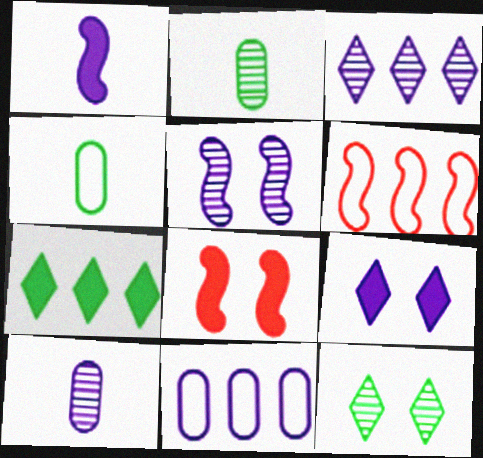[[2, 6, 9], 
[3, 4, 8], 
[3, 5, 10]]